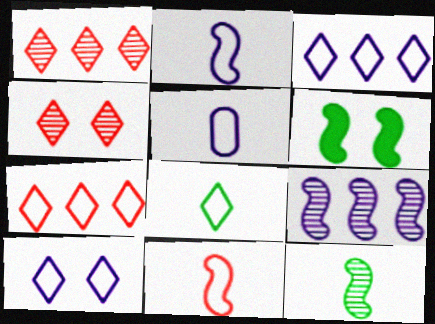[[1, 5, 6], 
[5, 8, 11], 
[6, 9, 11], 
[7, 8, 10]]